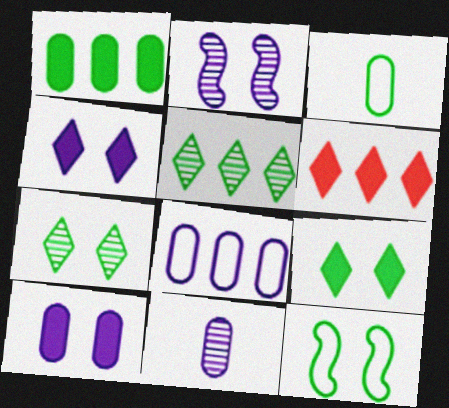[[2, 3, 6], 
[6, 11, 12], 
[8, 10, 11]]